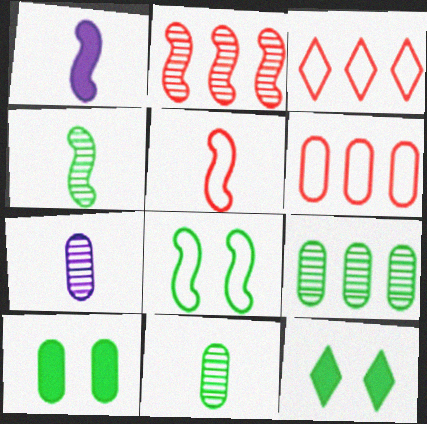[[1, 2, 8], 
[1, 4, 5], 
[6, 7, 10]]